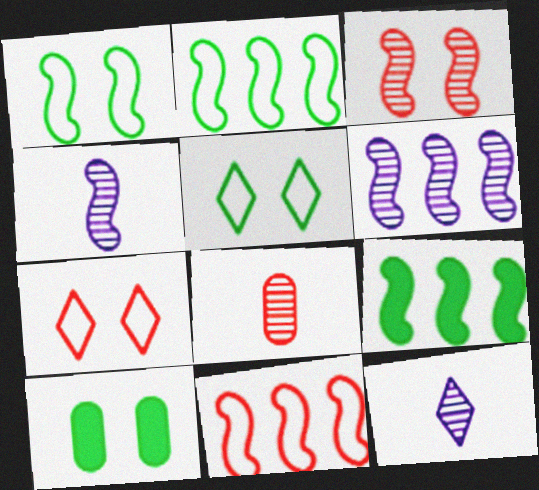[[6, 9, 11], 
[10, 11, 12]]